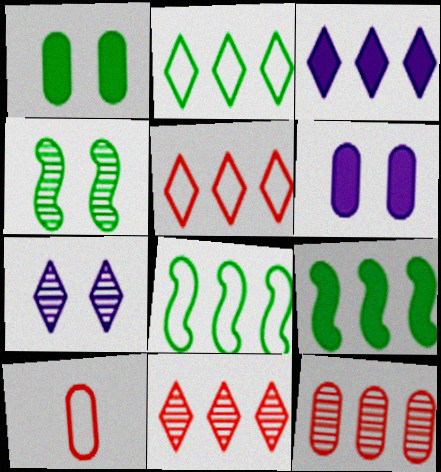[[2, 3, 11], 
[3, 4, 10], 
[3, 8, 12], 
[7, 9, 10]]